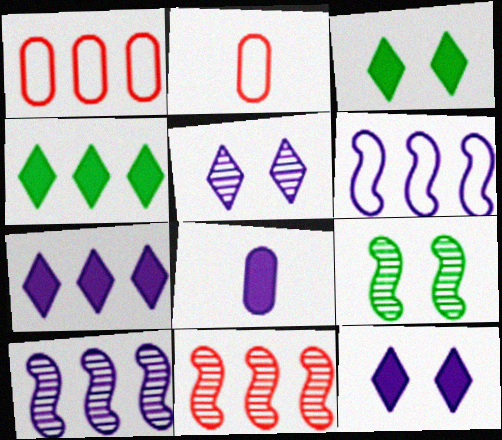[[1, 4, 10], 
[2, 3, 10], 
[2, 7, 9], 
[5, 6, 8]]